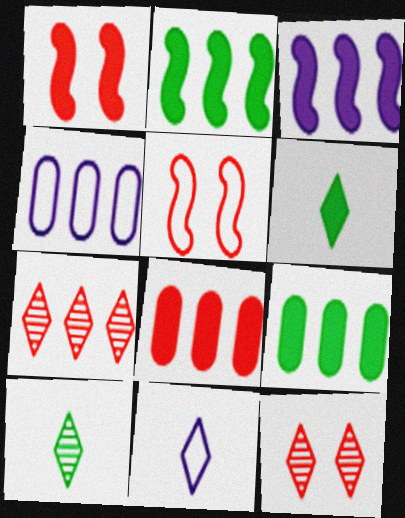[[1, 4, 10], 
[2, 4, 7]]